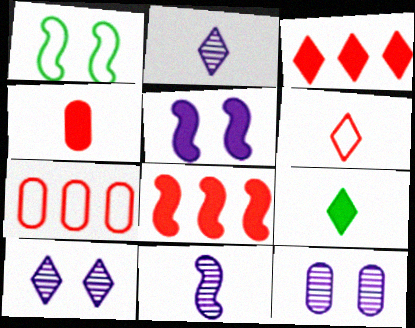[[1, 8, 11], 
[2, 6, 9]]